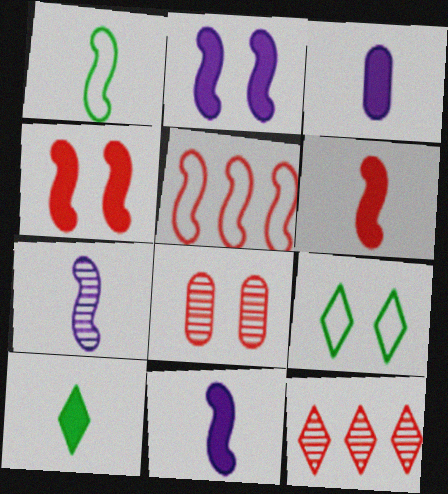[[1, 6, 7], 
[2, 8, 9], 
[3, 6, 10]]